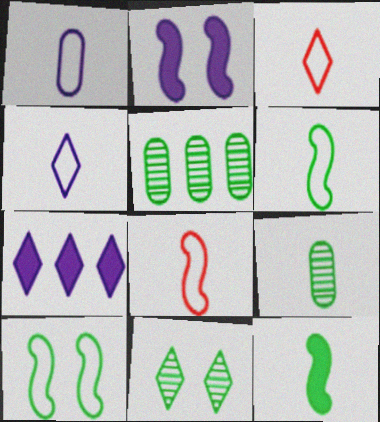[[1, 3, 6], 
[2, 3, 5], 
[3, 7, 11]]